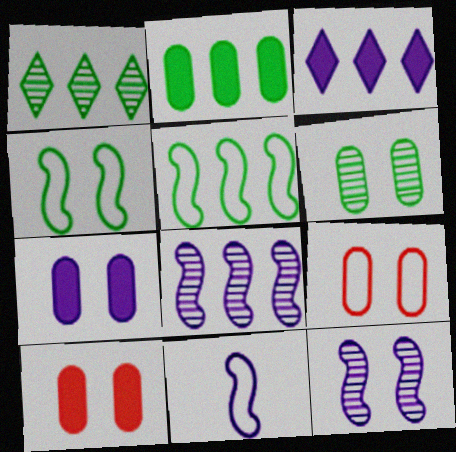[[1, 2, 5], 
[1, 10, 11], 
[6, 7, 9]]